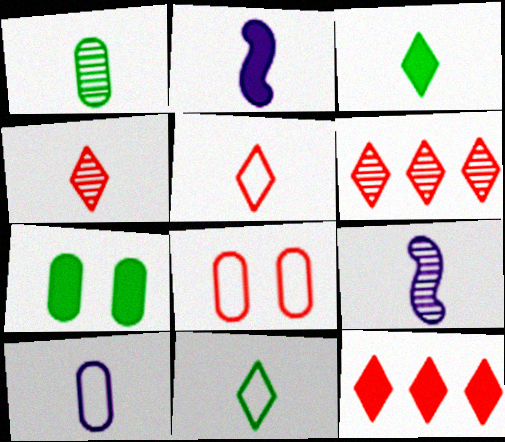[[1, 2, 5], 
[1, 4, 9], 
[2, 7, 12]]